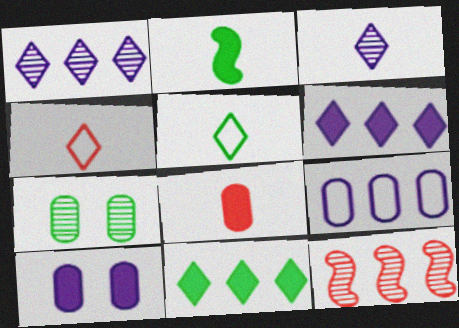[[3, 7, 12], 
[5, 10, 12], 
[7, 8, 9], 
[9, 11, 12]]